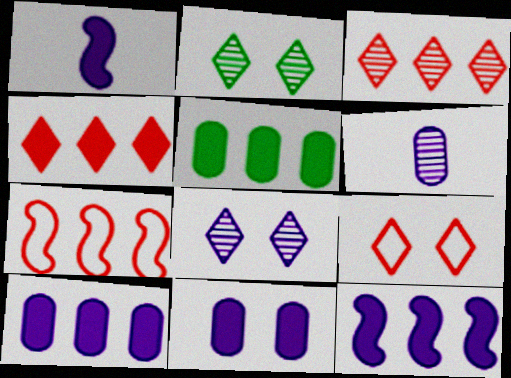[[4, 5, 12]]